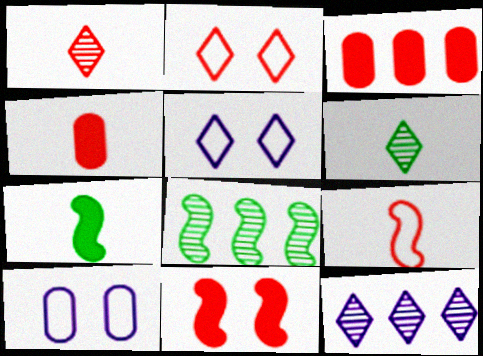[[1, 4, 9], 
[4, 5, 8]]